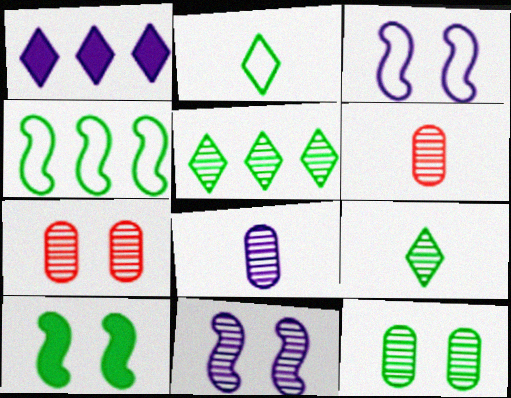[[1, 3, 8], 
[5, 6, 11]]